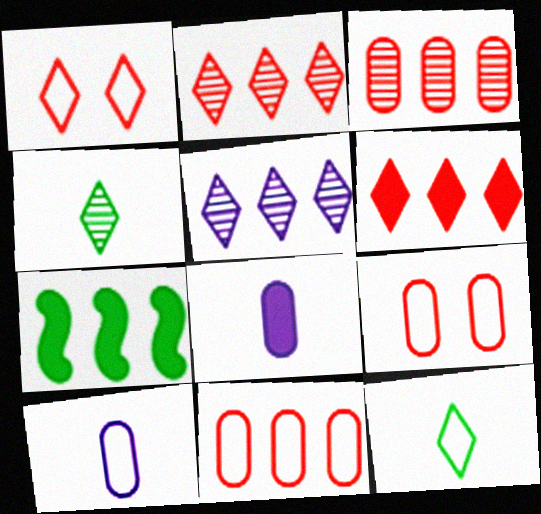[[5, 7, 11]]